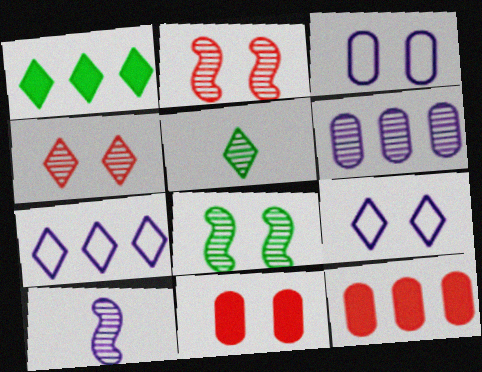[[2, 5, 6], 
[8, 9, 11]]